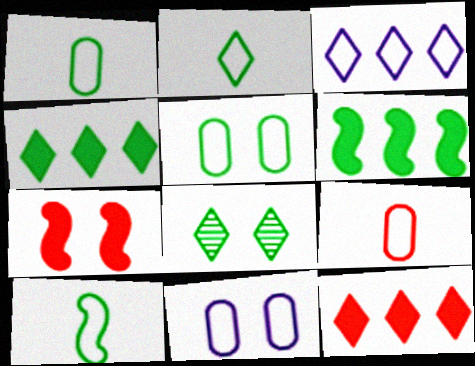[[1, 2, 10], 
[1, 6, 8], 
[2, 4, 8], 
[7, 8, 11]]